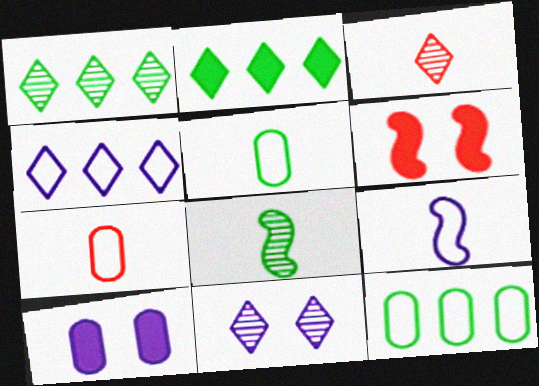[[1, 3, 11]]